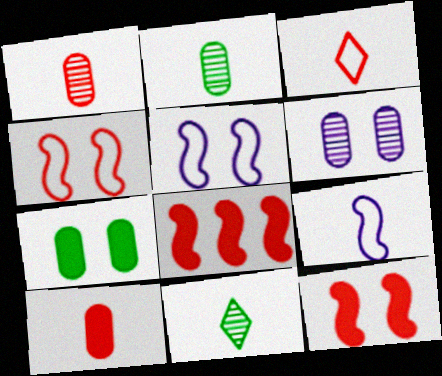[[9, 10, 11]]